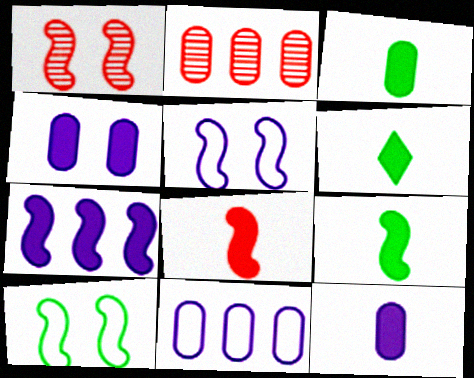[[1, 6, 11], 
[2, 5, 6], 
[3, 6, 9], 
[6, 8, 12]]